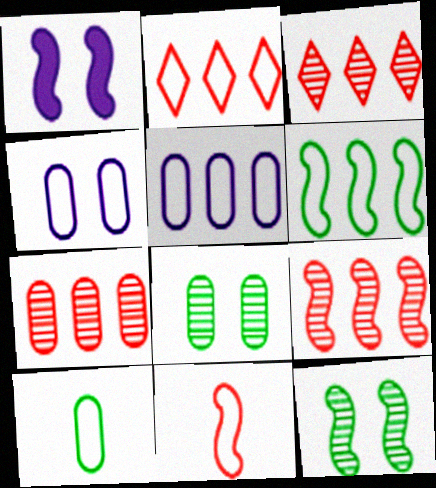[[1, 3, 10], 
[2, 5, 6], 
[3, 7, 9]]